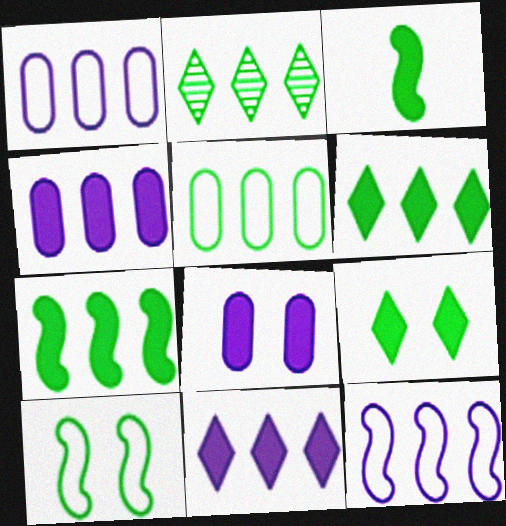[[2, 5, 7]]